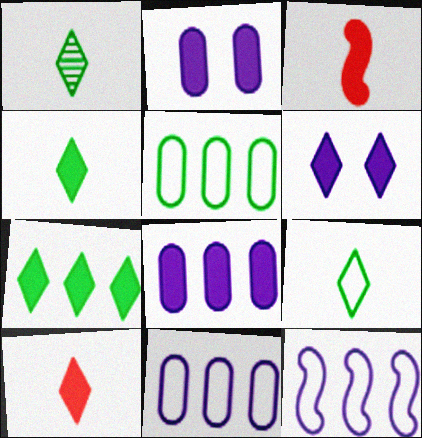[[1, 4, 9], 
[2, 3, 7], 
[6, 7, 10]]